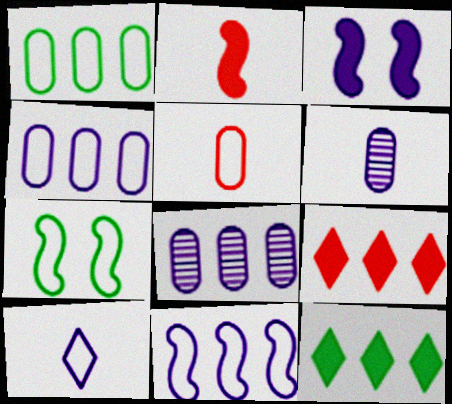[[3, 8, 10], 
[6, 7, 9]]